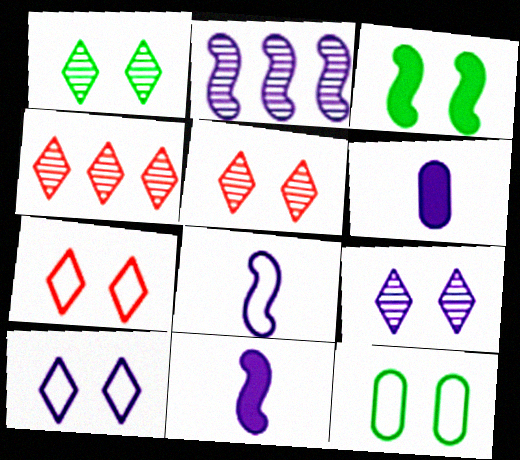[[1, 3, 12], 
[1, 5, 9], 
[2, 6, 10], 
[4, 11, 12]]